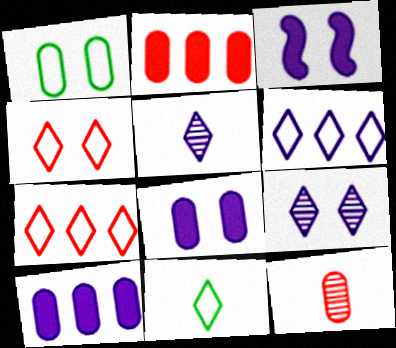[[1, 10, 12], 
[4, 6, 11]]